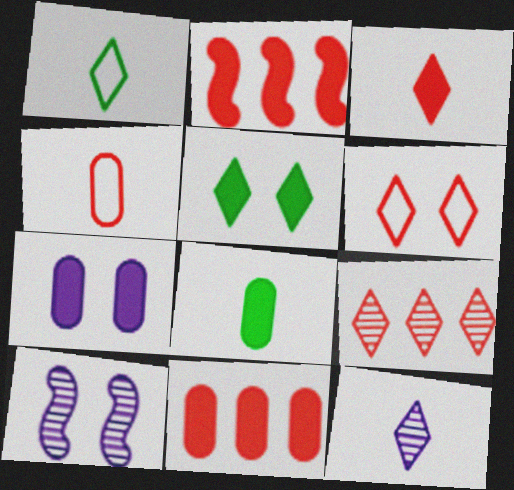[[1, 3, 12], 
[1, 10, 11], 
[3, 6, 9], 
[7, 8, 11]]